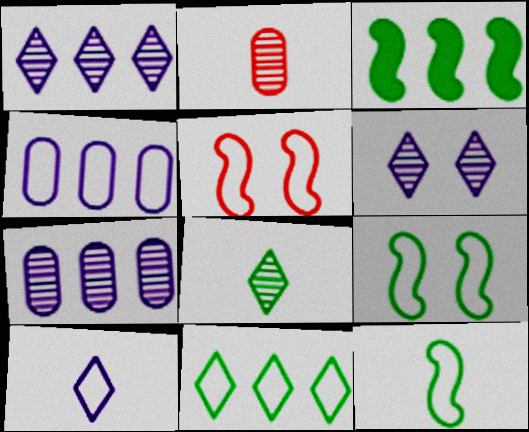[]